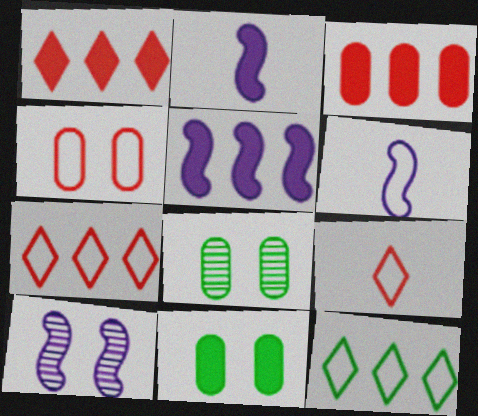[[1, 2, 11], 
[1, 6, 8], 
[2, 7, 8], 
[4, 6, 12], 
[5, 6, 10], 
[5, 8, 9]]